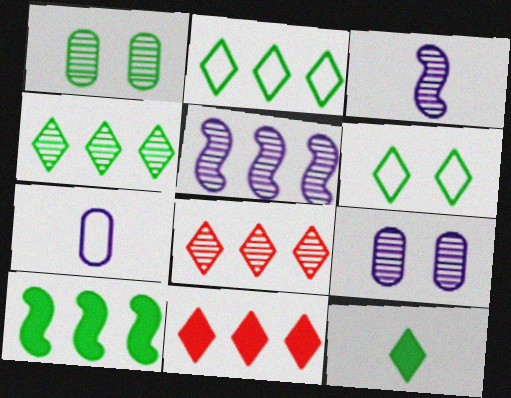[[1, 3, 8], 
[4, 6, 12]]